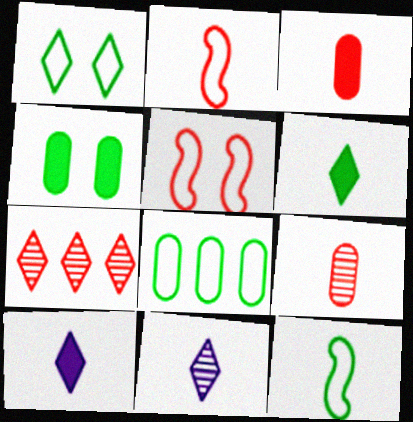[[1, 7, 10], 
[1, 8, 12], 
[3, 5, 7], 
[3, 11, 12], 
[9, 10, 12]]